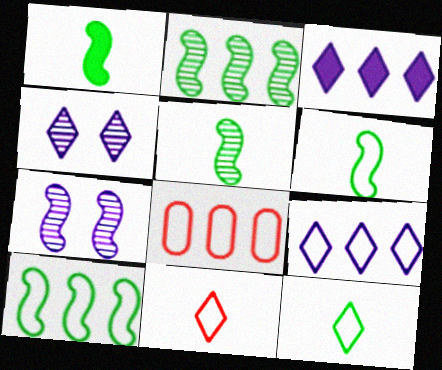[[1, 4, 8], 
[1, 5, 6], 
[2, 3, 8], 
[8, 9, 10]]